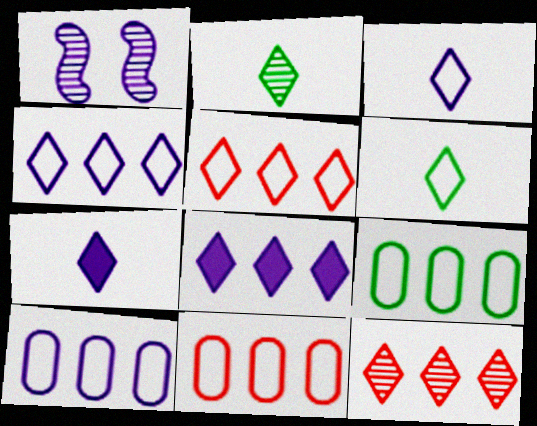[[1, 7, 10], 
[9, 10, 11]]